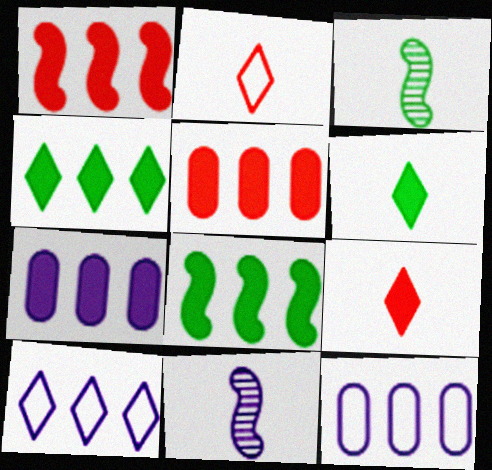[[1, 4, 7]]